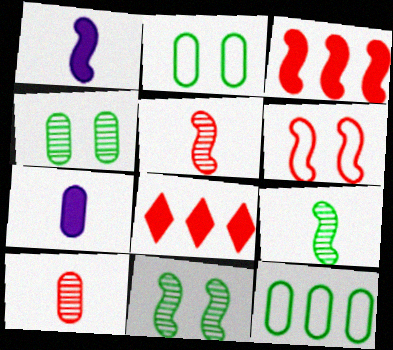[[3, 5, 6], 
[6, 8, 10]]